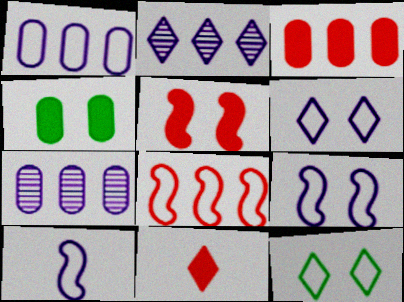[[1, 6, 10], 
[2, 11, 12], 
[3, 5, 11]]